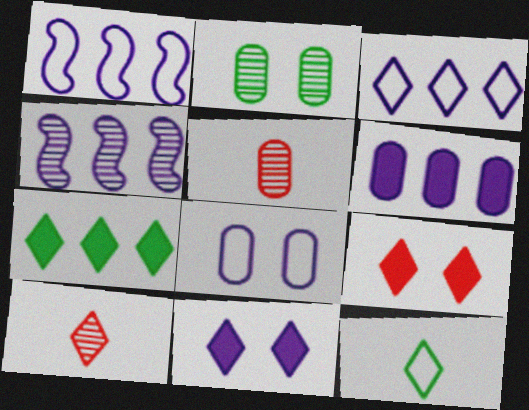[[2, 4, 10], 
[3, 4, 6]]